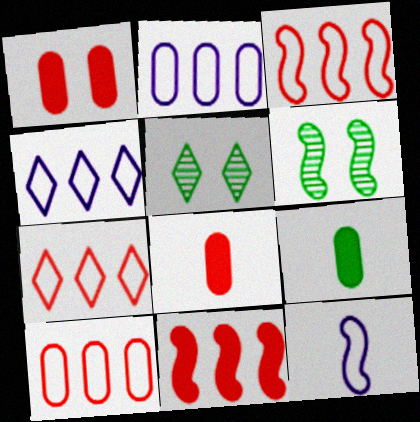[[3, 7, 10], 
[4, 6, 8], 
[6, 11, 12]]